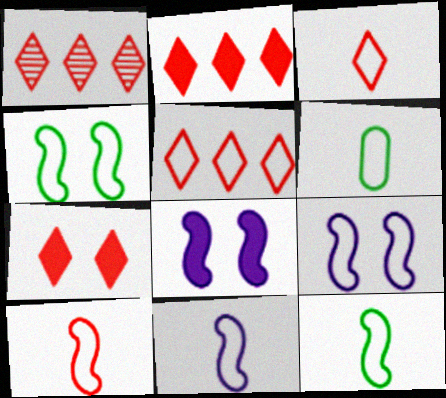[[1, 2, 5], 
[1, 3, 7], 
[1, 6, 8], 
[3, 6, 11], 
[5, 6, 9], 
[10, 11, 12]]